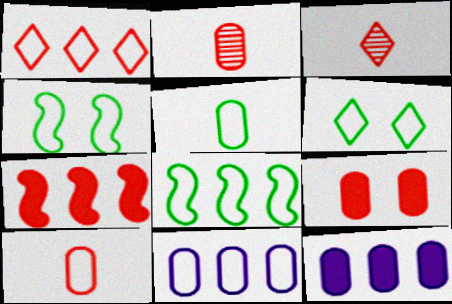[[1, 8, 11], 
[3, 4, 12], 
[5, 6, 8]]